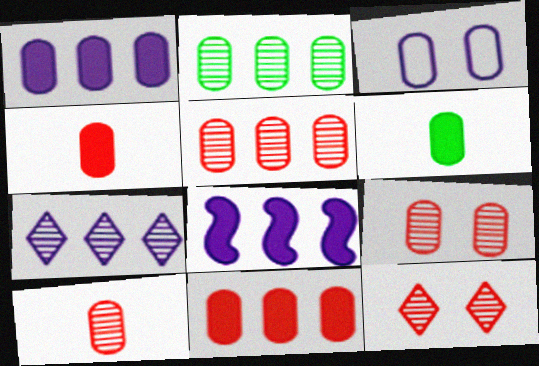[[2, 3, 4], 
[3, 5, 6], 
[5, 9, 10]]